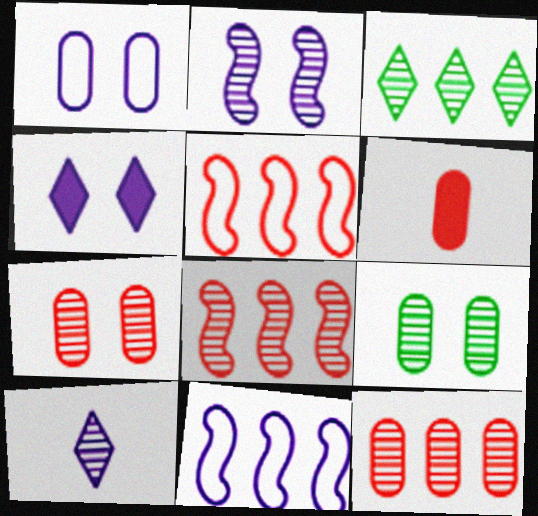[[1, 2, 4], 
[8, 9, 10]]